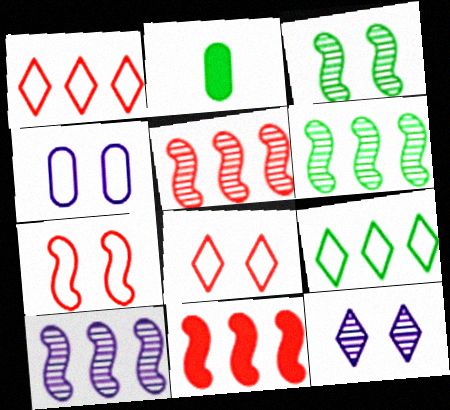[[2, 3, 9], 
[2, 8, 10], 
[5, 6, 10]]